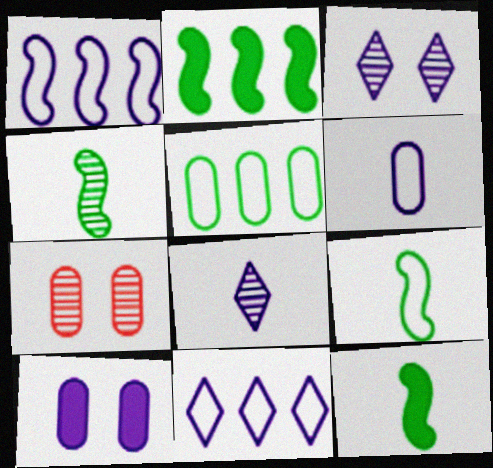[[1, 8, 10], 
[4, 9, 12], 
[7, 11, 12]]